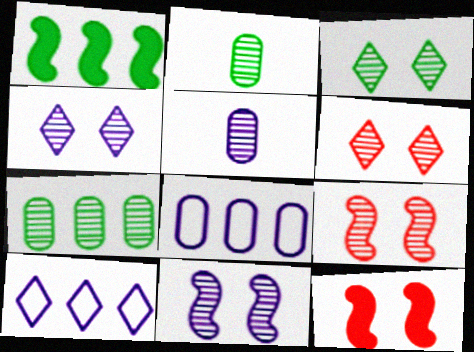[[2, 10, 12], 
[3, 4, 6]]